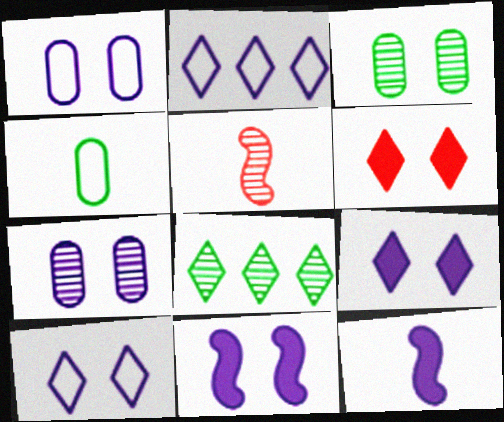[[2, 7, 12], 
[5, 7, 8], 
[7, 10, 11]]